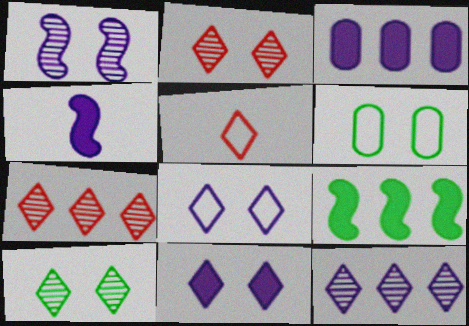[[3, 4, 11], 
[4, 6, 7]]